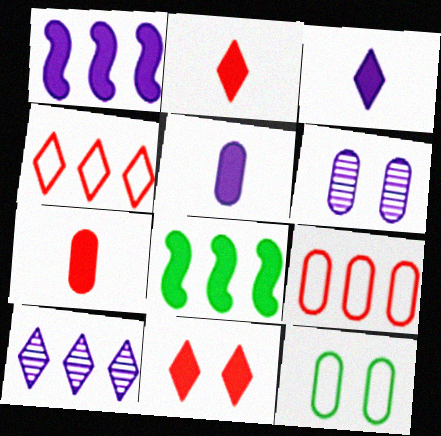[[5, 8, 11], 
[8, 9, 10]]